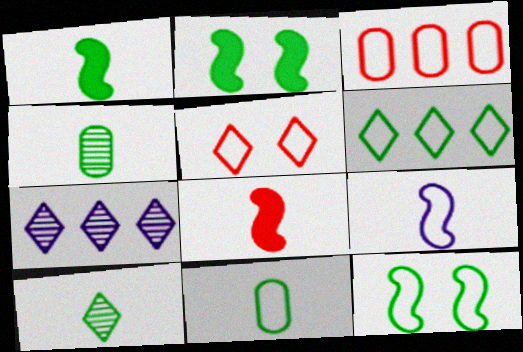[[1, 10, 11], 
[2, 4, 6], 
[6, 11, 12]]